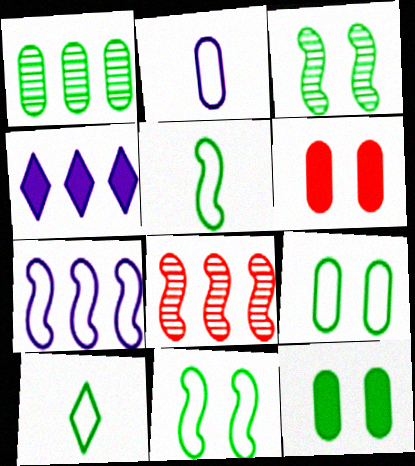[[1, 2, 6]]